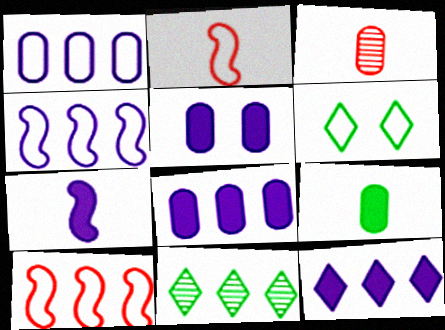[[1, 2, 6], 
[2, 5, 11], 
[5, 7, 12], 
[8, 10, 11]]